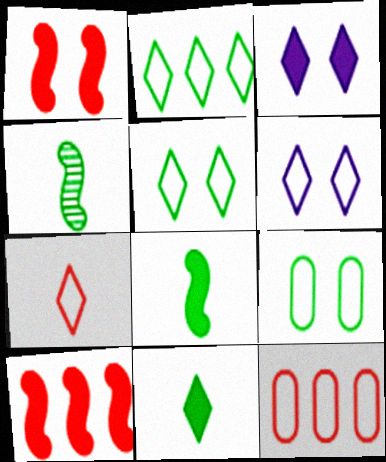[[2, 6, 7], 
[3, 4, 12]]